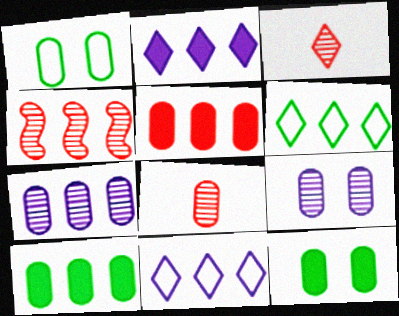[[4, 10, 11]]